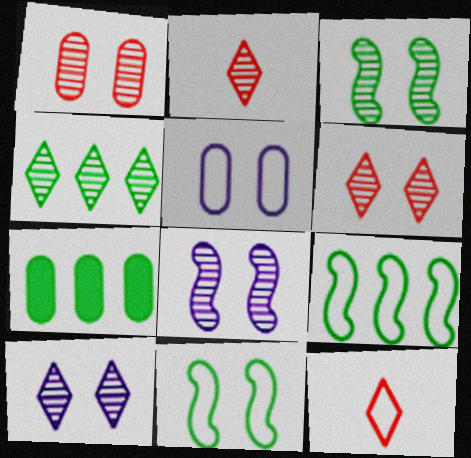[[1, 3, 10], 
[2, 4, 10], 
[4, 7, 9], 
[5, 9, 12], 
[7, 8, 12]]